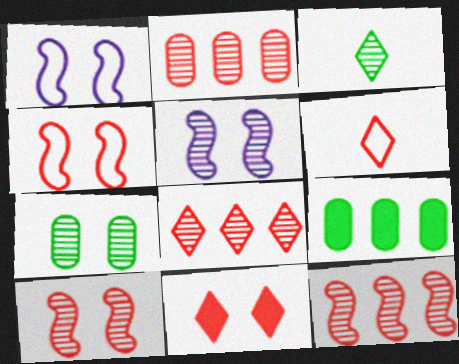[[1, 7, 11], 
[2, 3, 5], 
[2, 8, 12], 
[5, 6, 9], 
[6, 8, 11]]